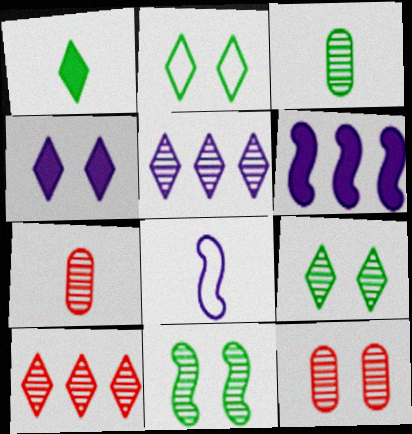[[1, 7, 8], 
[2, 6, 7], 
[5, 7, 11]]